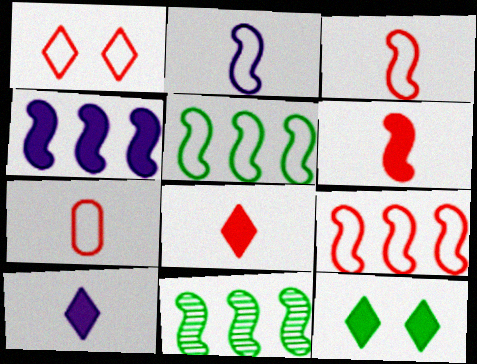[[1, 7, 9], 
[4, 9, 11]]